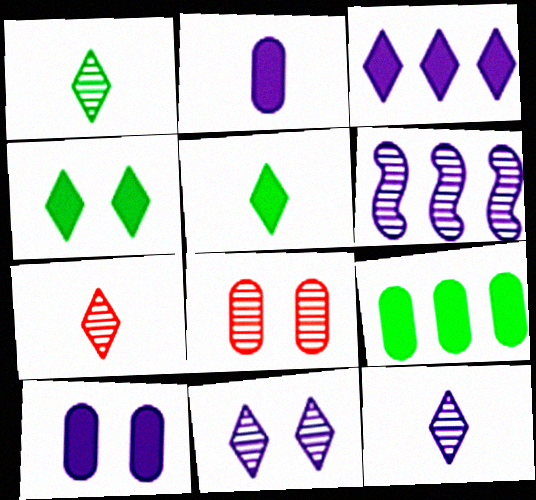[[1, 6, 8], 
[1, 7, 12]]